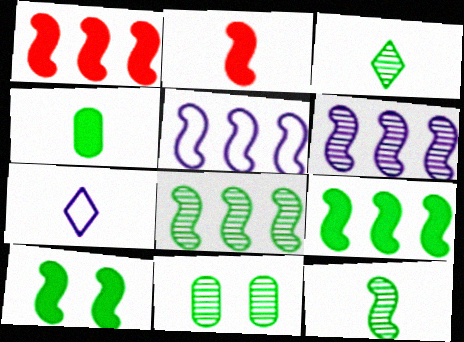[[1, 5, 8], 
[1, 7, 11], 
[3, 8, 11]]